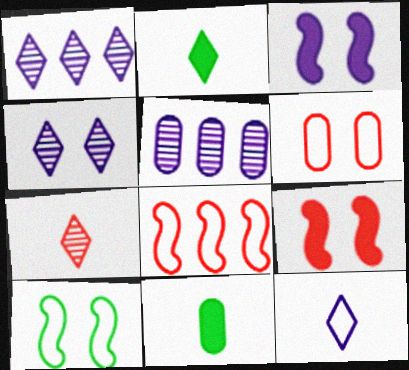[[2, 7, 12], 
[3, 5, 12], 
[4, 8, 11], 
[5, 6, 11]]